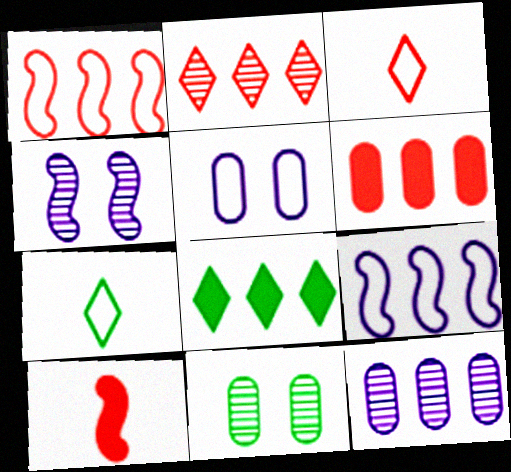[[1, 2, 6], 
[1, 5, 7], 
[1, 8, 12], 
[4, 6, 7]]